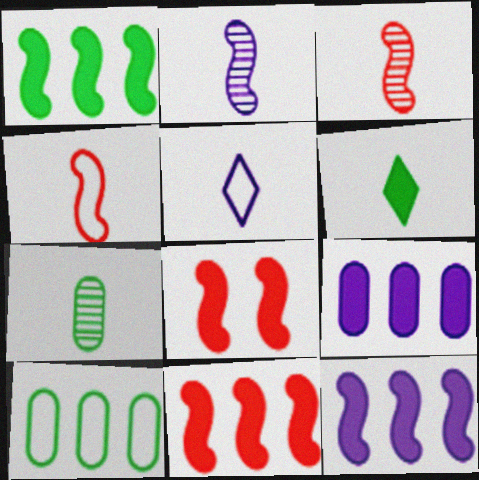[[1, 11, 12], 
[6, 8, 9]]